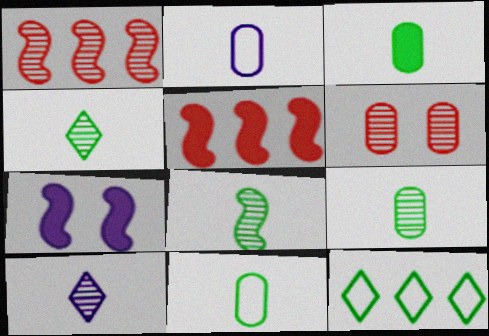[[3, 9, 11], 
[4, 8, 9]]